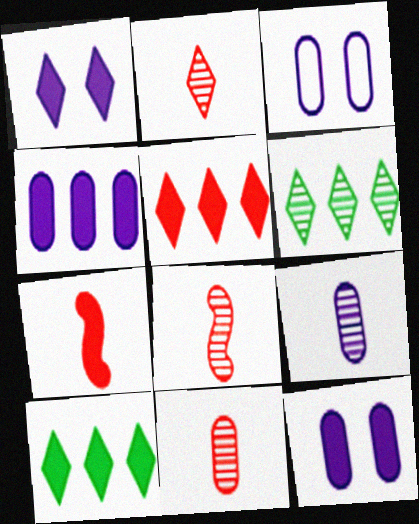[[2, 8, 11], 
[3, 4, 9], 
[3, 6, 7], 
[3, 8, 10], 
[7, 10, 12]]